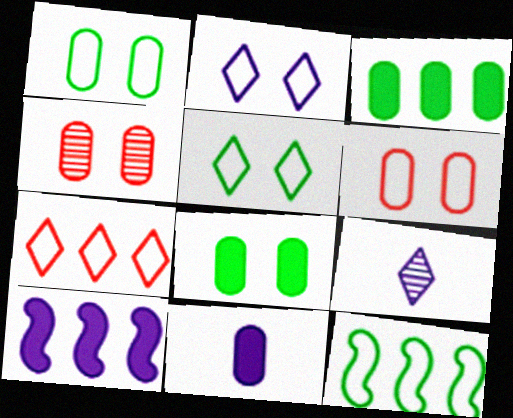[]